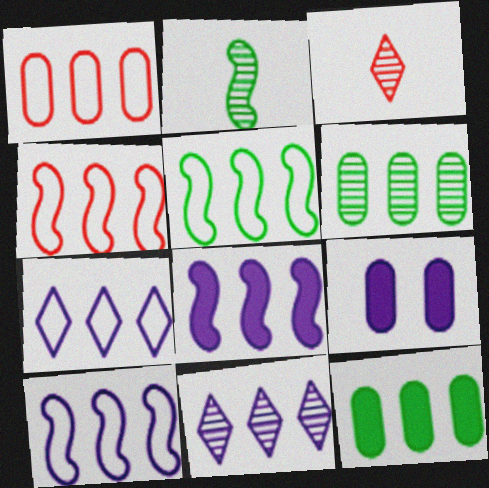[[1, 5, 7], 
[3, 5, 9], 
[4, 5, 10], 
[4, 11, 12]]